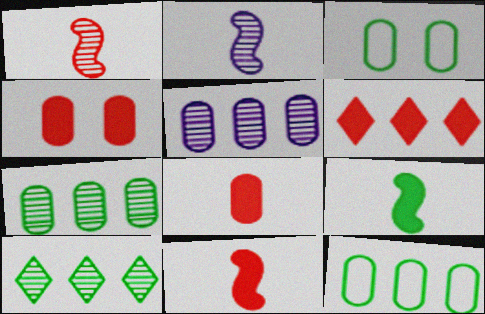[[2, 3, 6], 
[3, 5, 8], 
[3, 9, 10], 
[4, 6, 11]]